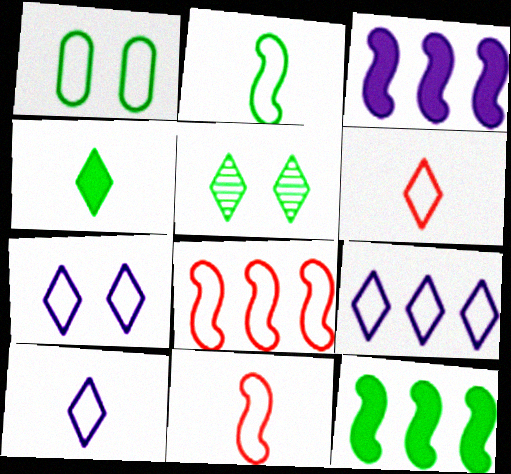[[1, 8, 10], 
[1, 9, 11], 
[7, 9, 10]]